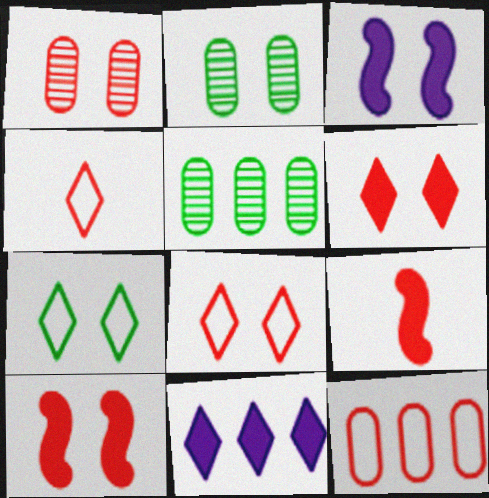[[1, 3, 7], 
[1, 8, 10], 
[2, 3, 8], 
[3, 4, 5]]